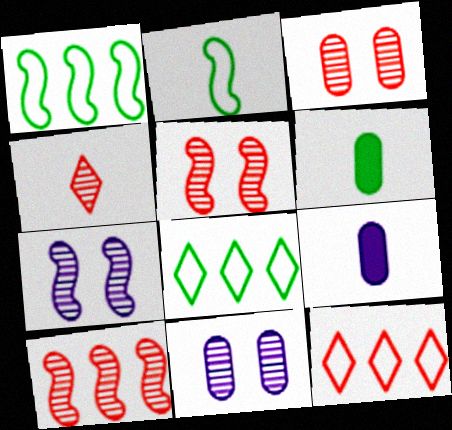[[2, 4, 9], 
[3, 4, 10], 
[5, 8, 9], 
[6, 7, 12]]